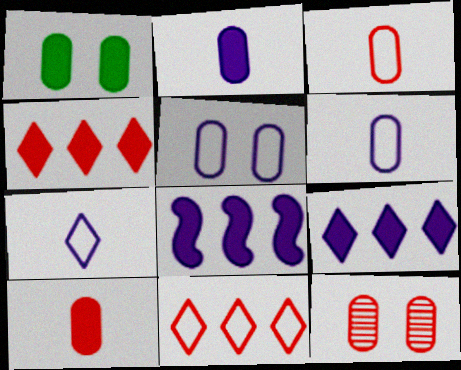[[1, 5, 12]]